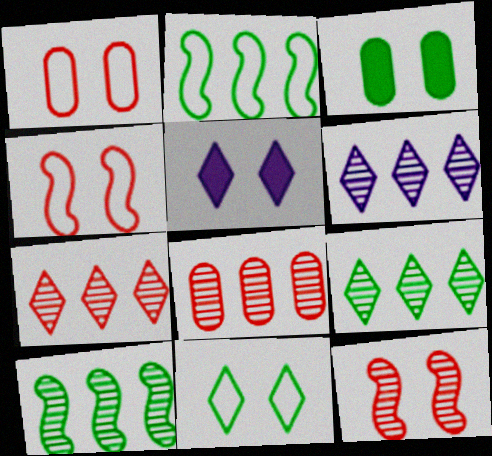[[6, 7, 9], 
[6, 8, 10]]